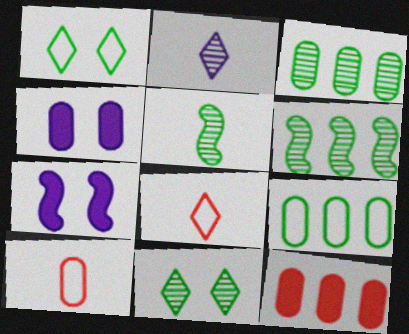[[3, 4, 10], 
[3, 5, 11], 
[3, 7, 8], 
[4, 6, 8]]